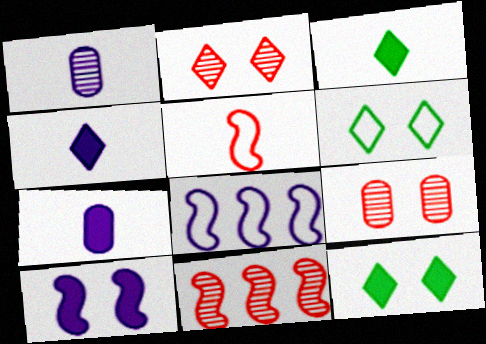[[1, 3, 5], 
[3, 8, 9], 
[6, 7, 11], 
[6, 9, 10]]